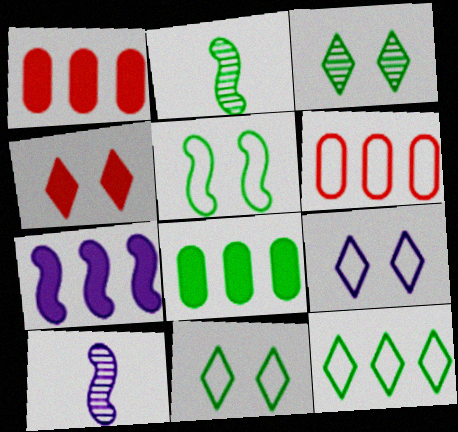[[1, 2, 9], 
[1, 10, 11], 
[2, 8, 11], 
[3, 4, 9]]